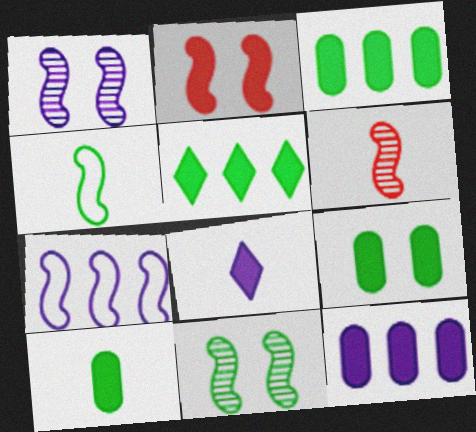[[2, 3, 8], 
[3, 9, 10]]